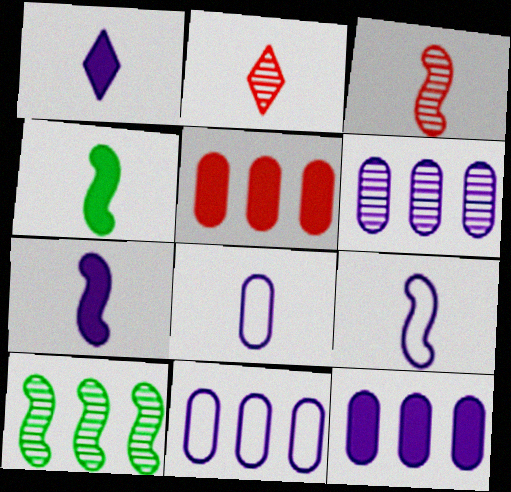[[2, 4, 8], 
[3, 4, 9], 
[6, 11, 12]]